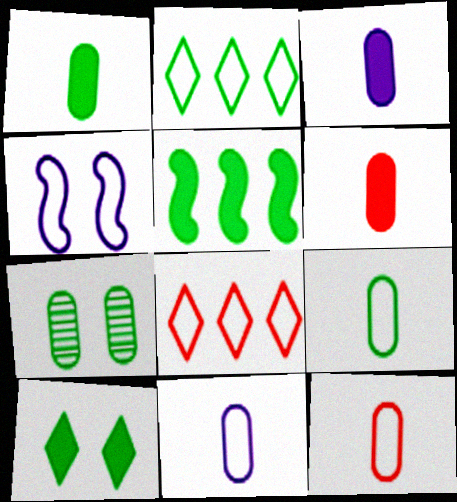[[1, 3, 6], 
[1, 5, 10], 
[2, 4, 12], 
[4, 8, 9], 
[9, 11, 12]]